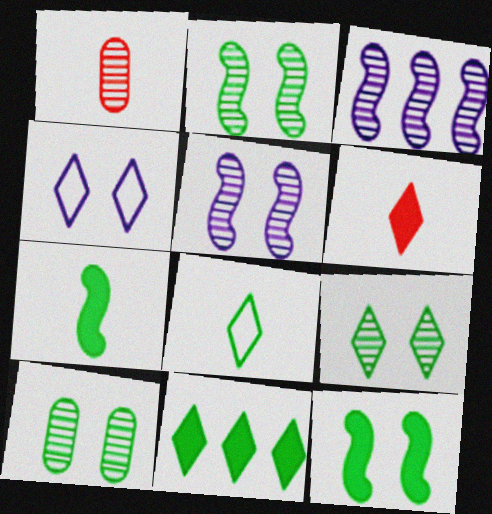[[1, 3, 9], 
[2, 9, 10], 
[8, 9, 11]]